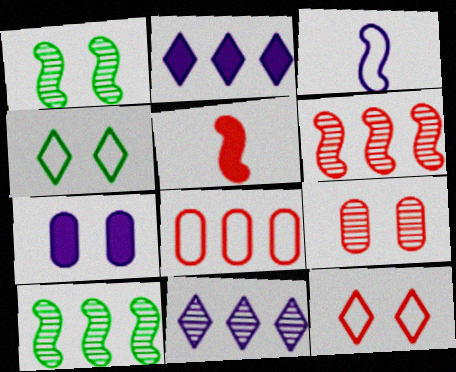[[1, 7, 12], 
[2, 8, 10], 
[3, 4, 8], 
[3, 7, 11]]